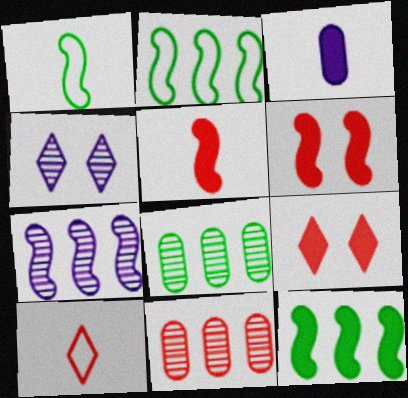[[1, 6, 7], 
[3, 9, 12], 
[6, 10, 11]]